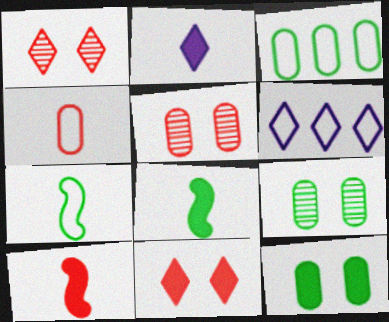[[5, 6, 8], 
[6, 9, 10]]